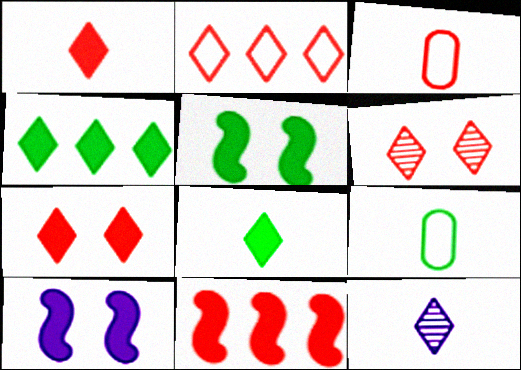[[1, 2, 6], 
[3, 6, 11]]